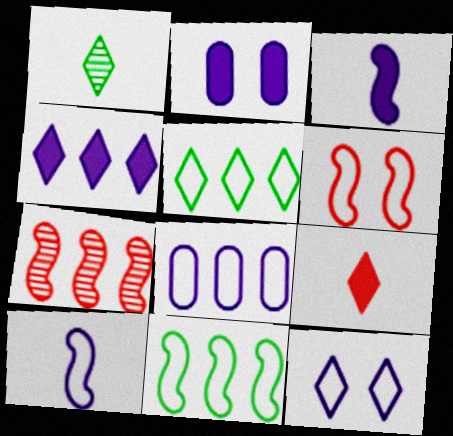[[2, 3, 4], 
[6, 10, 11], 
[8, 10, 12]]